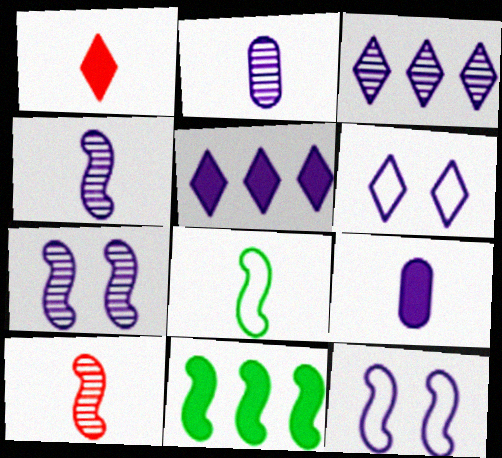[[1, 2, 8], 
[2, 3, 7], 
[2, 5, 12], 
[3, 9, 12], 
[10, 11, 12]]